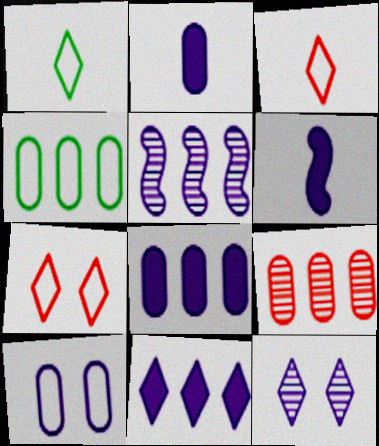[[4, 8, 9]]